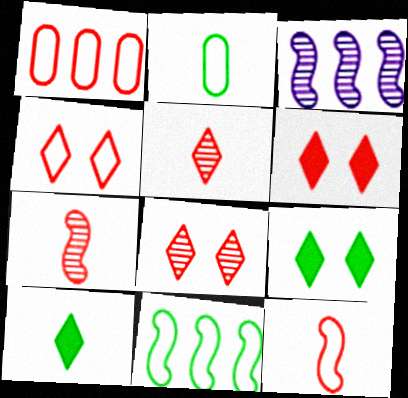[[1, 4, 12], 
[1, 6, 7], 
[2, 3, 6], 
[4, 6, 8]]